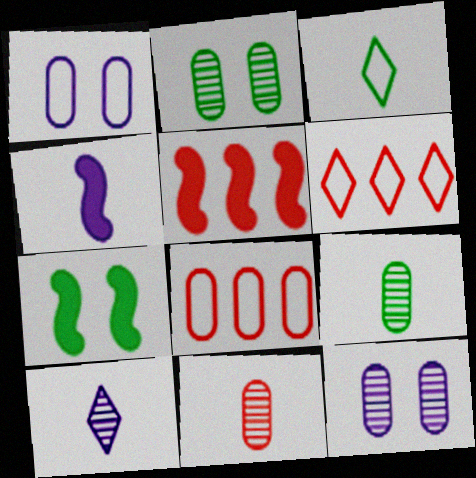[[2, 4, 6], 
[3, 4, 11], 
[3, 5, 12], 
[4, 5, 7], 
[7, 8, 10]]